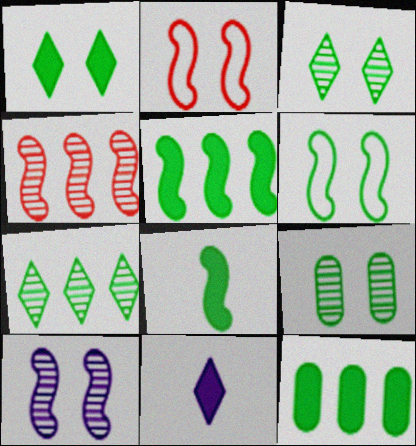[[1, 6, 9], 
[1, 8, 12]]